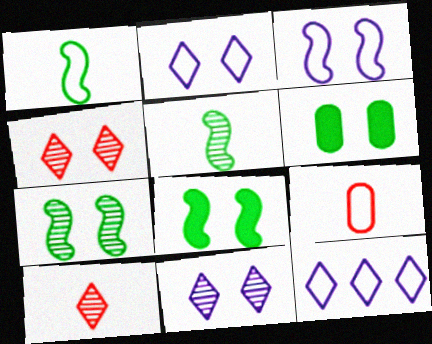[[3, 4, 6]]